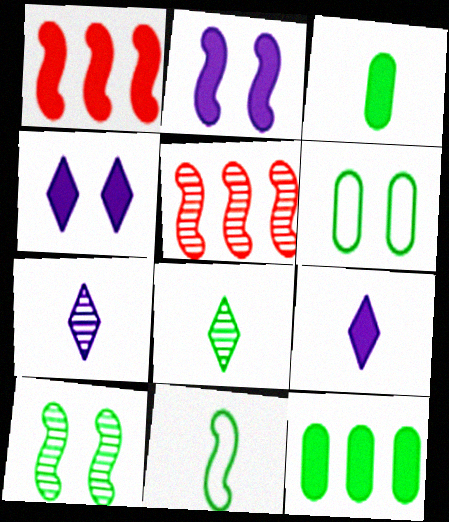[[1, 3, 4], 
[1, 6, 7], 
[2, 5, 11], 
[3, 8, 11], 
[5, 6, 9]]